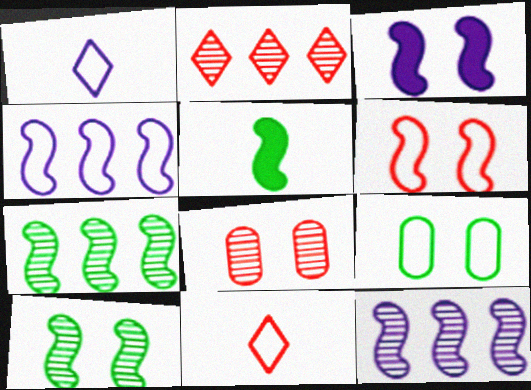[[3, 6, 10], 
[4, 9, 11], 
[5, 6, 12]]